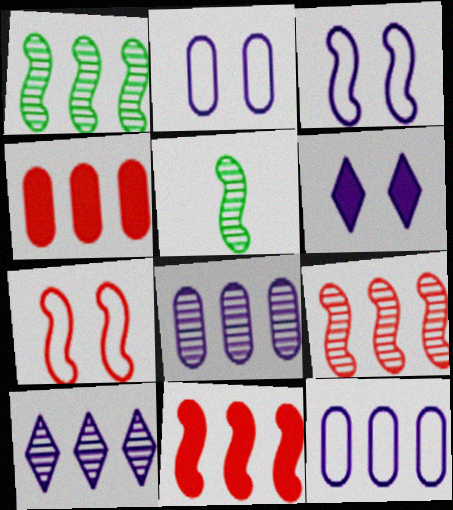[[3, 5, 11]]